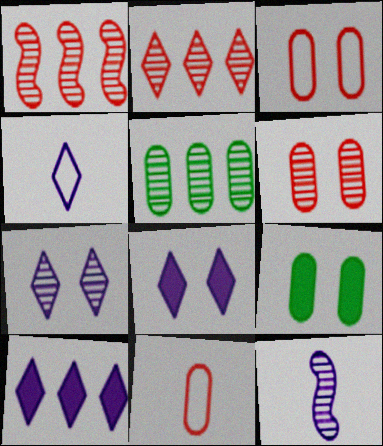[[1, 4, 9], 
[4, 7, 10]]